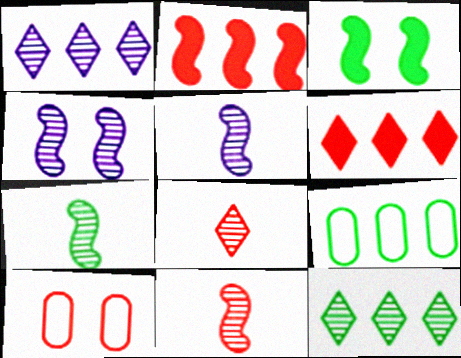[[1, 2, 9], 
[2, 8, 10], 
[5, 7, 11], 
[6, 10, 11]]